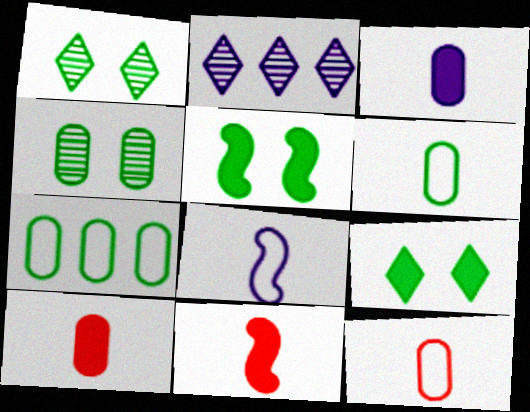[[2, 5, 12]]